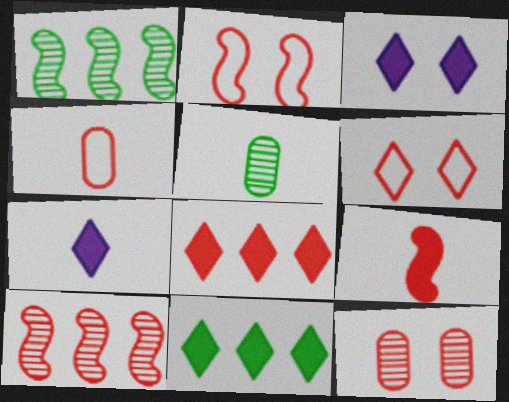[[1, 3, 4], 
[2, 9, 10]]